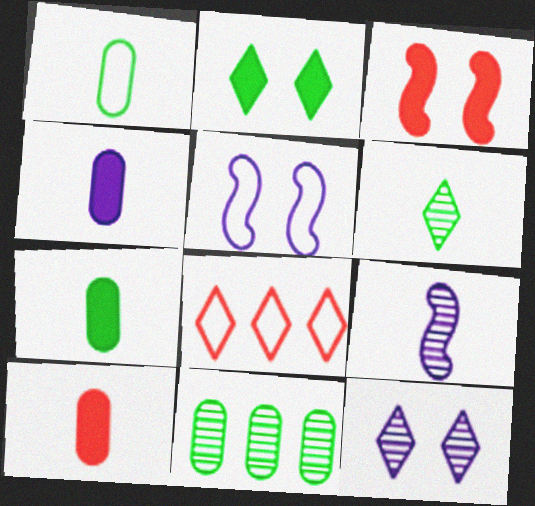[[1, 5, 8], 
[4, 7, 10]]